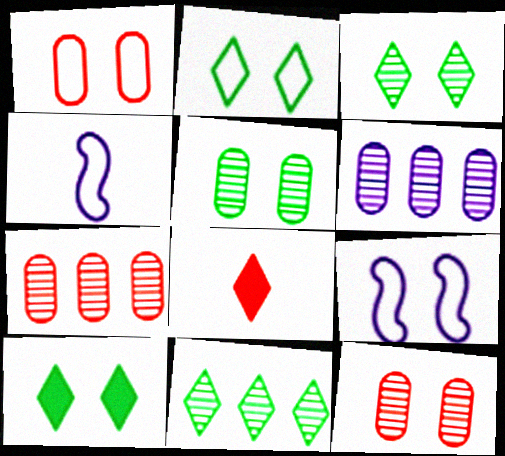[[1, 2, 9], 
[2, 3, 10], 
[4, 7, 10], 
[9, 10, 12]]